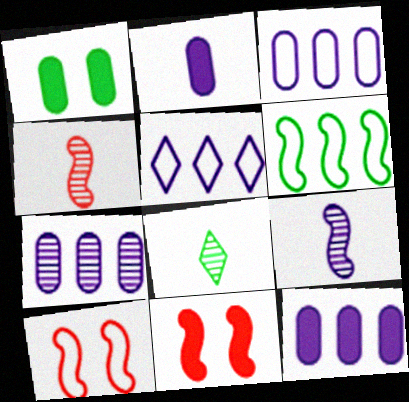[[1, 4, 5], 
[1, 6, 8], 
[3, 7, 12], 
[3, 8, 11], 
[6, 9, 11], 
[8, 10, 12]]